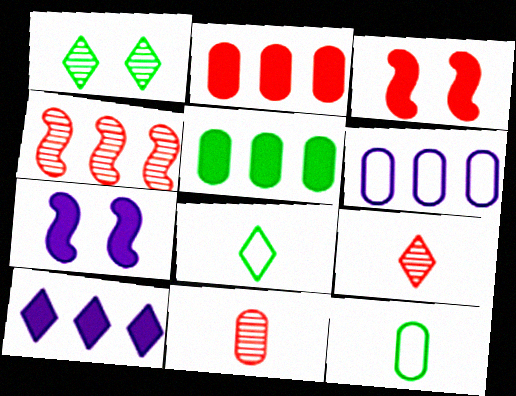[]